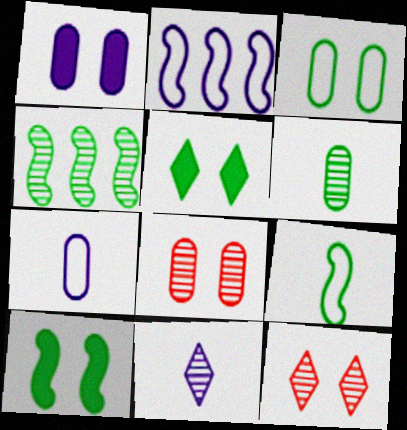[[1, 2, 11], 
[1, 3, 8], 
[4, 8, 11], 
[4, 9, 10]]